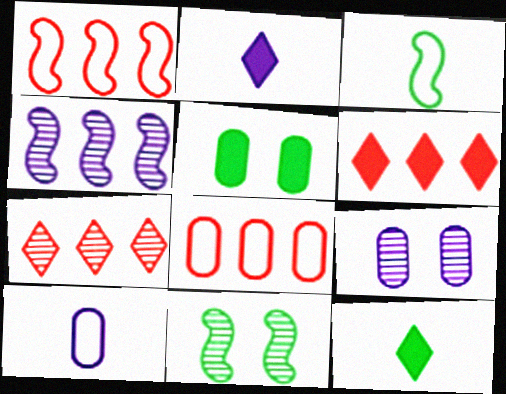[[1, 9, 12], 
[2, 8, 11], 
[3, 6, 9], 
[6, 10, 11]]